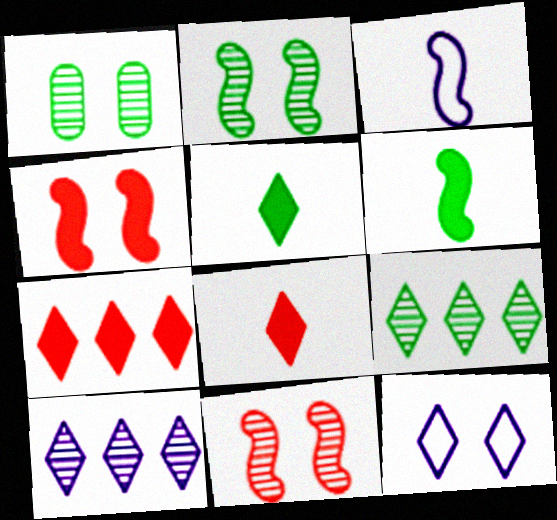[[1, 3, 7], 
[1, 4, 12], 
[8, 9, 12]]